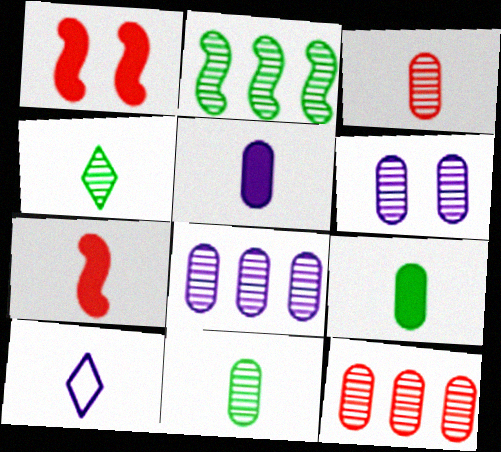[[6, 11, 12], 
[7, 10, 11]]